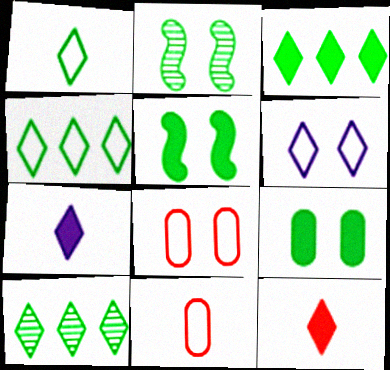[[3, 4, 10], 
[6, 10, 12]]